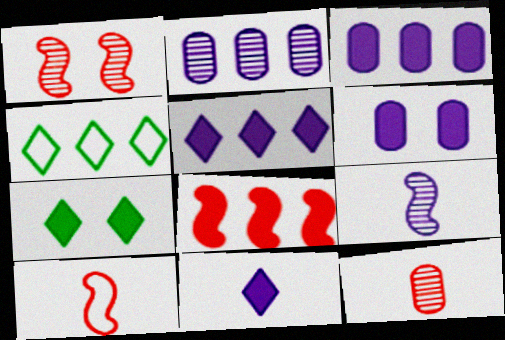[[1, 8, 10], 
[2, 4, 8], 
[2, 7, 10]]